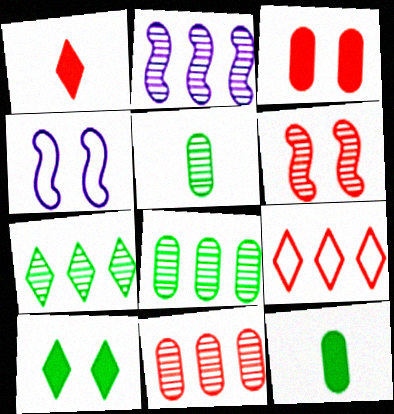[[1, 4, 8], 
[2, 7, 11]]